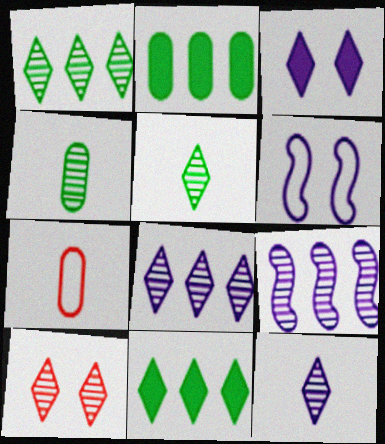[[1, 10, 12], 
[4, 9, 10], 
[5, 8, 10]]